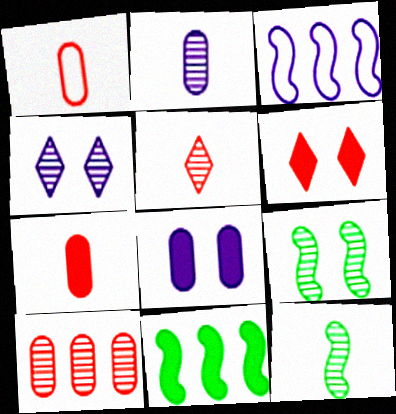[[1, 4, 11], 
[2, 5, 12], 
[4, 10, 12]]